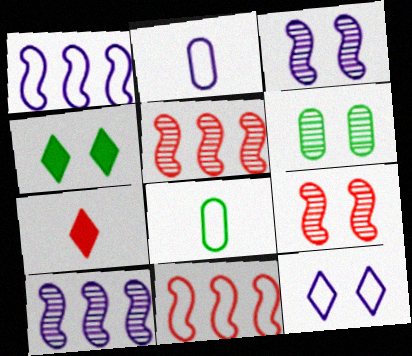[[1, 2, 12], 
[1, 6, 7], 
[2, 4, 5], 
[8, 11, 12]]